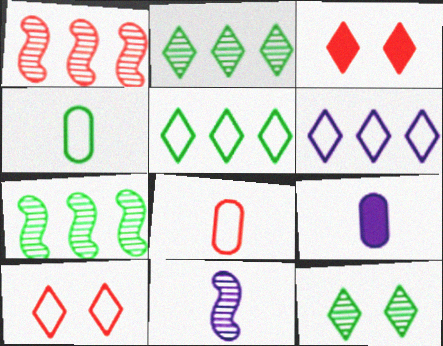[[1, 3, 8], 
[7, 9, 10]]